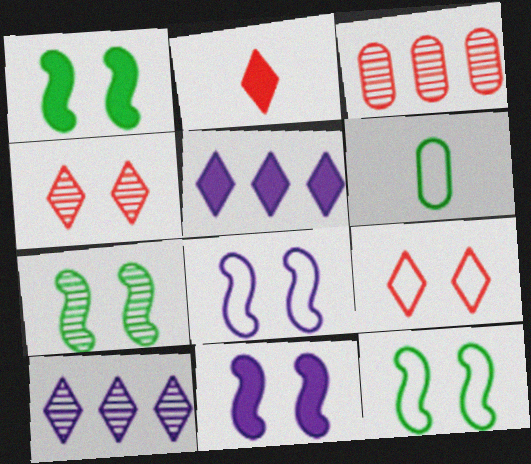[[1, 7, 12]]